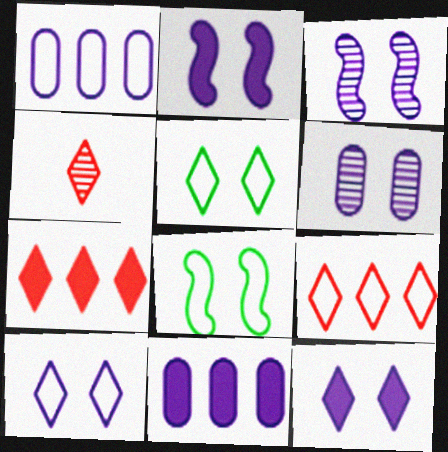[[2, 6, 10], 
[4, 8, 11]]